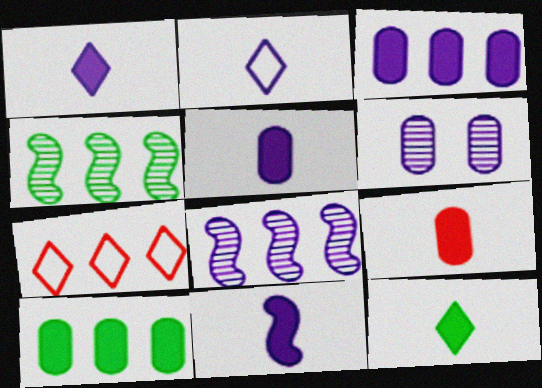[[1, 5, 11], 
[3, 4, 7], 
[7, 8, 10], 
[9, 11, 12]]